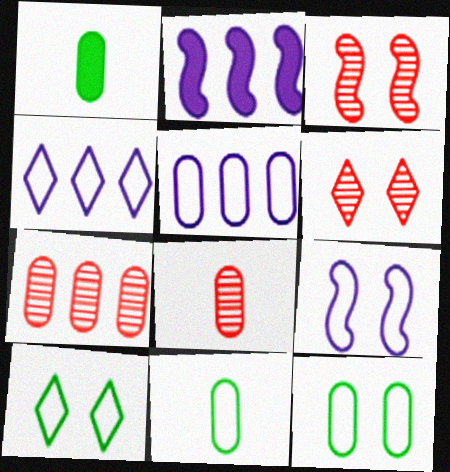[[1, 3, 4], 
[2, 6, 11], 
[2, 8, 10]]